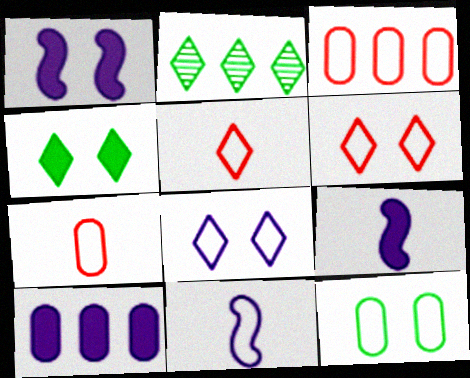[[1, 2, 7]]